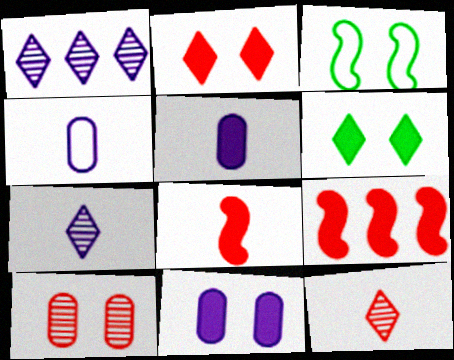[[5, 6, 9]]